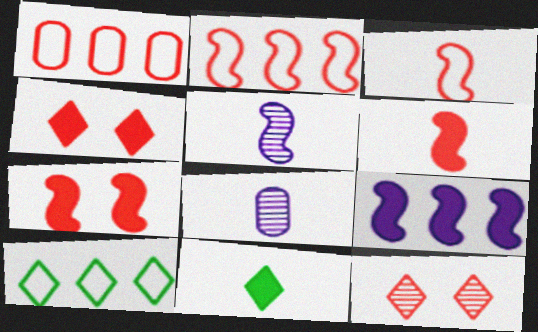[[1, 6, 12], 
[3, 8, 11], 
[7, 8, 10]]